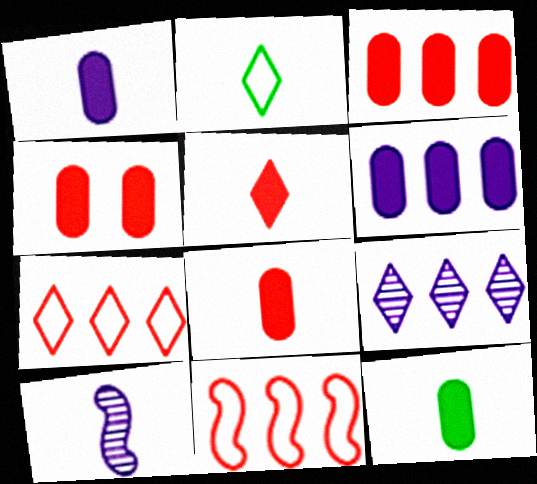[[1, 8, 12], 
[2, 8, 10], 
[3, 4, 8], 
[4, 6, 12]]